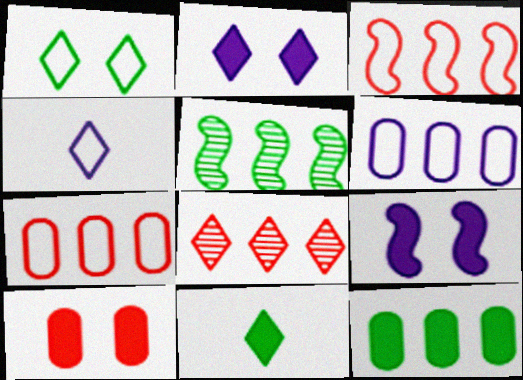[[4, 5, 10]]